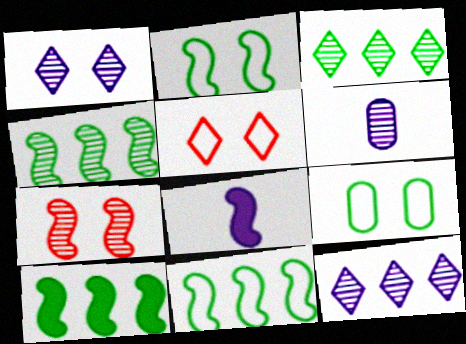[[3, 6, 7], 
[4, 10, 11], 
[5, 6, 10], 
[7, 8, 11]]